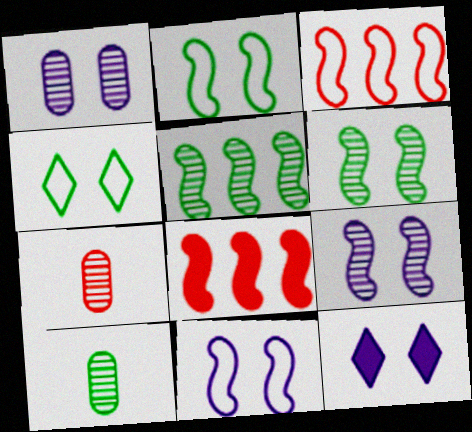[[1, 11, 12], 
[3, 10, 12]]